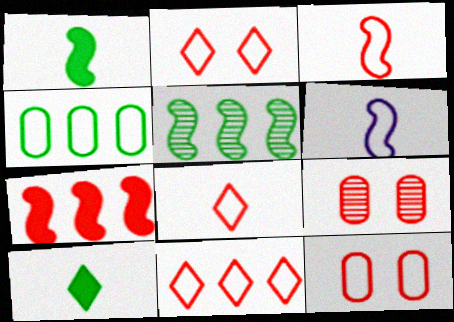[[2, 4, 6], 
[2, 8, 11], 
[3, 11, 12], 
[7, 8, 9]]